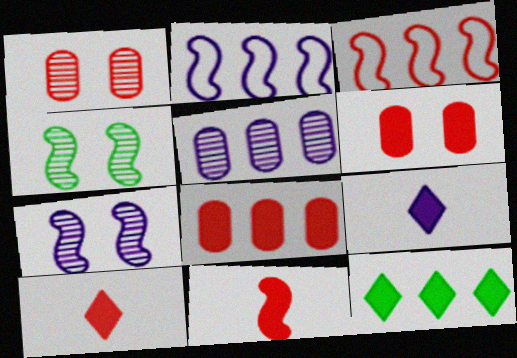[[1, 3, 10], 
[2, 4, 11], 
[3, 5, 12]]